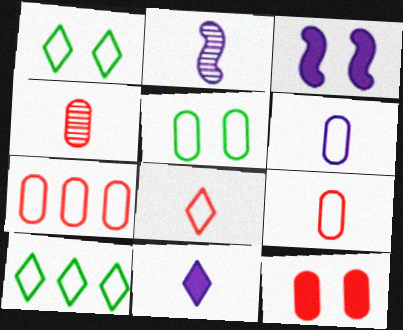[[2, 6, 11], 
[2, 10, 12], 
[3, 4, 10], 
[4, 7, 12], 
[5, 6, 7]]